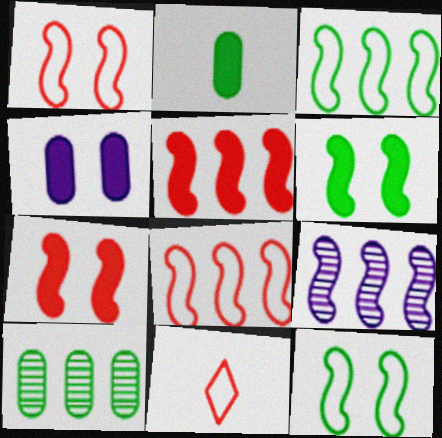[[3, 5, 9]]